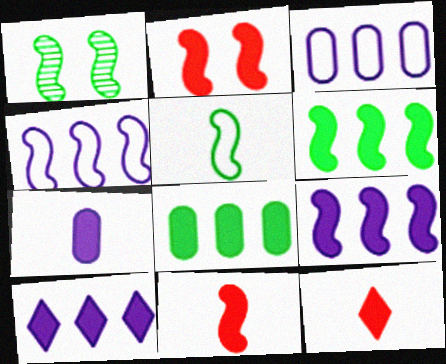[[1, 3, 12], 
[1, 4, 11], 
[1, 5, 6]]